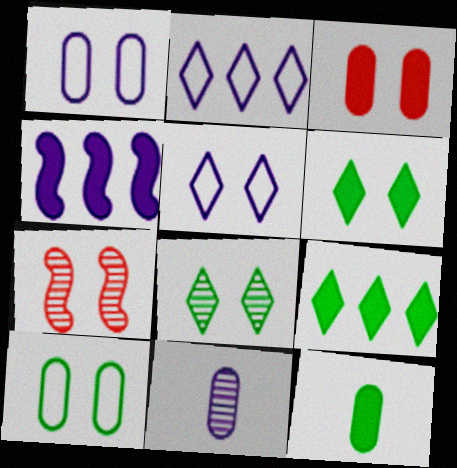[[1, 6, 7], 
[2, 7, 12], 
[4, 5, 11]]